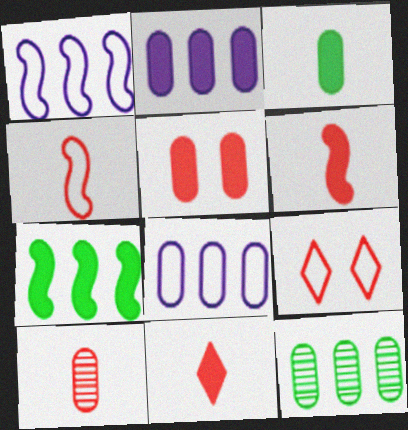[[2, 3, 5], 
[4, 10, 11]]